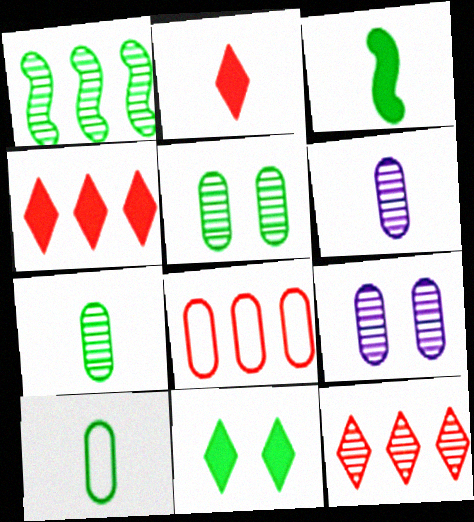[[1, 10, 11]]